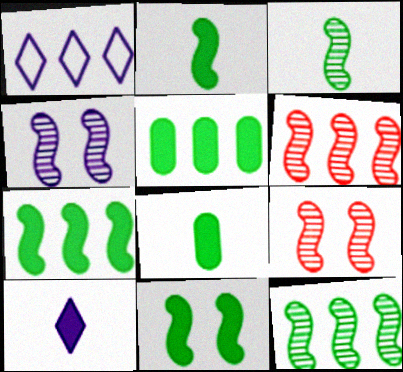[[1, 5, 6], 
[1, 8, 9], 
[2, 7, 11], 
[3, 4, 6]]